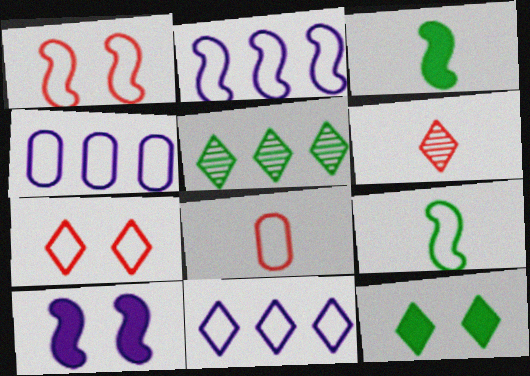[[1, 2, 9], 
[2, 4, 11], 
[4, 7, 9], 
[5, 8, 10], 
[6, 11, 12]]